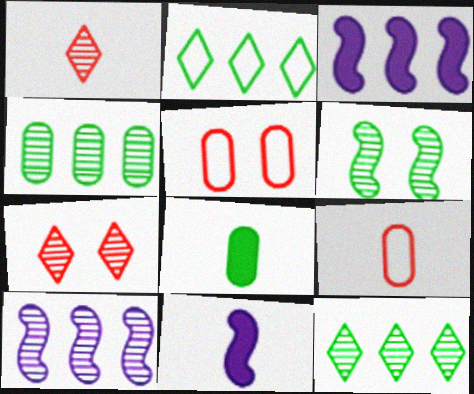[[2, 6, 8], 
[5, 11, 12]]